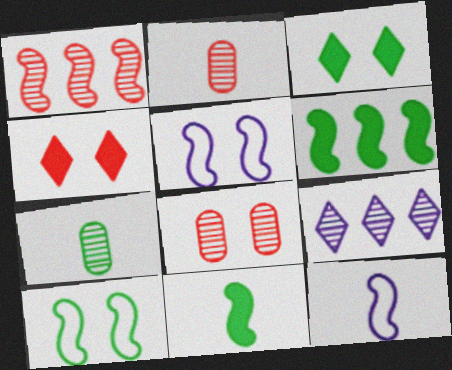[[1, 5, 11], 
[3, 5, 8]]